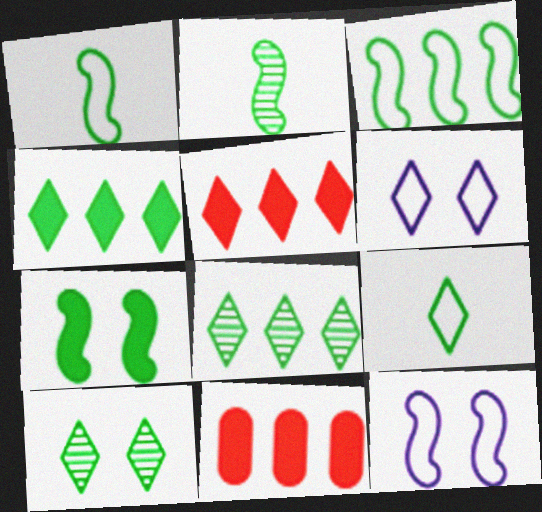[[2, 3, 7], 
[2, 6, 11], 
[4, 9, 10]]